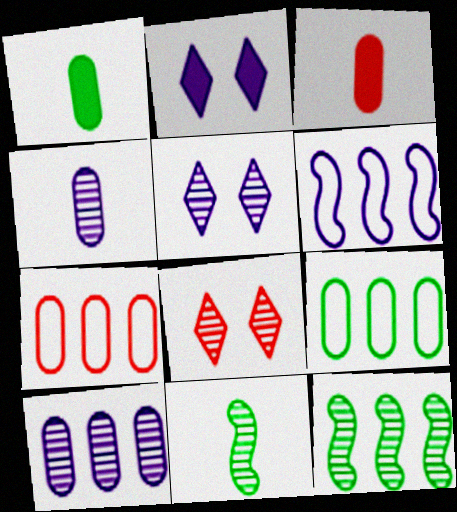[[1, 6, 8], 
[2, 4, 6], 
[2, 7, 11], 
[4, 8, 12], 
[8, 10, 11]]